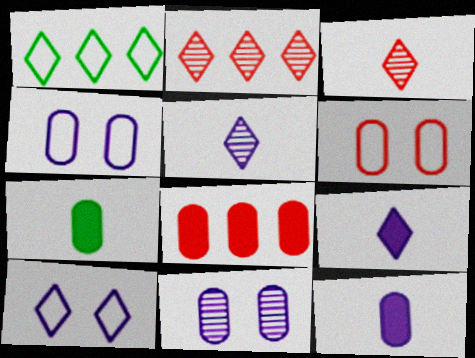[]